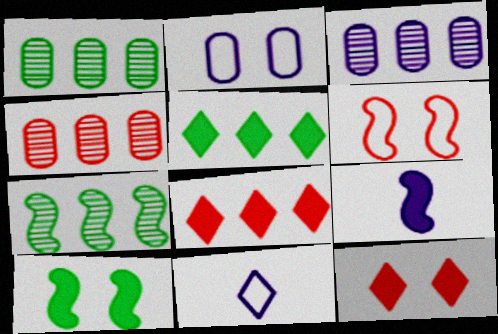[[1, 3, 4], 
[4, 10, 11], 
[6, 7, 9]]